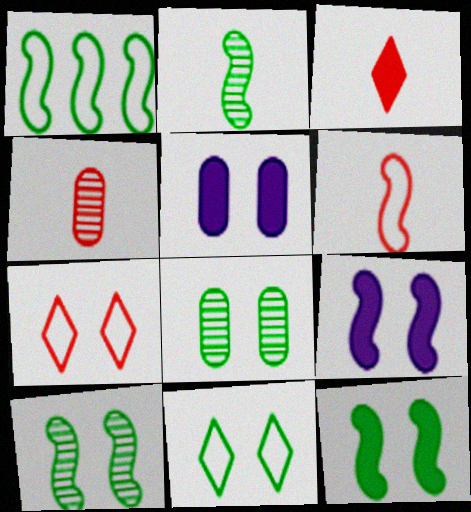[[1, 2, 12], 
[3, 4, 6], 
[5, 7, 10], 
[7, 8, 9], 
[8, 11, 12]]